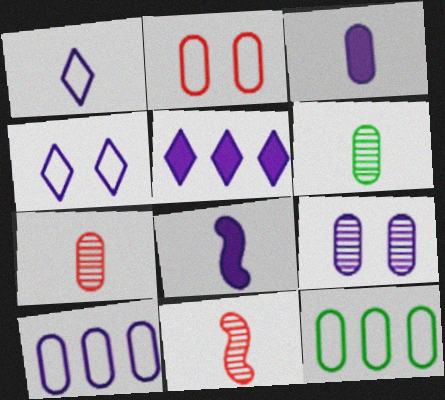[[3, 9, 10]]